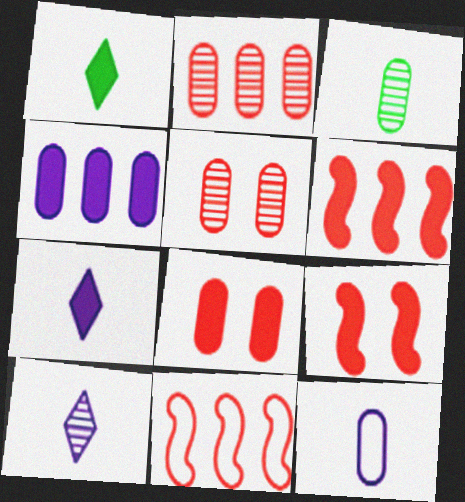[[1, 4, 9]]